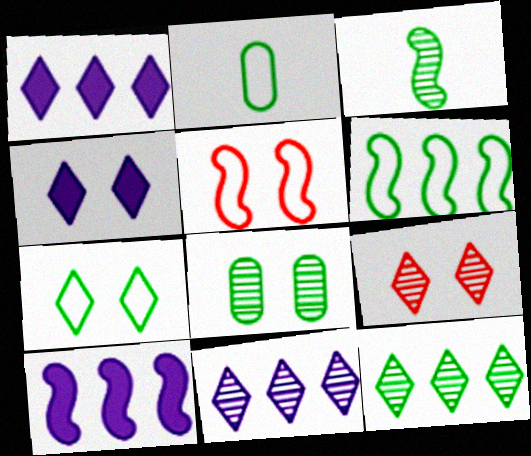[[2, 6, 7], 
[2, 9, 10], 
[3, 5, 10], 
[3, 8, 12], 
[4, 5, 8], 
[4, 7, 9]]